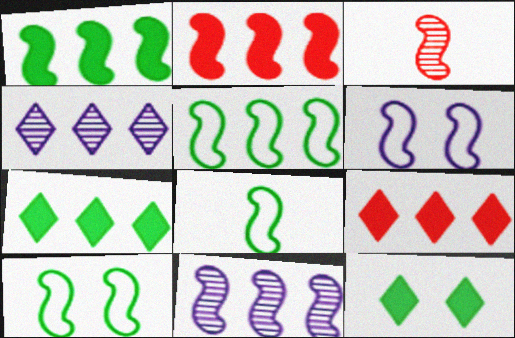[[1, 3, 6], 
[2, 5, 11], 
[5, 8, 10]]